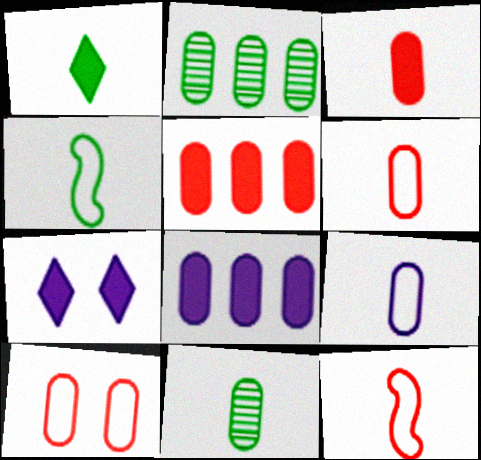[[1, 4, 11], 
[2, 7, 12], 
[3, 9, 11], 
[8, 10, 11]]